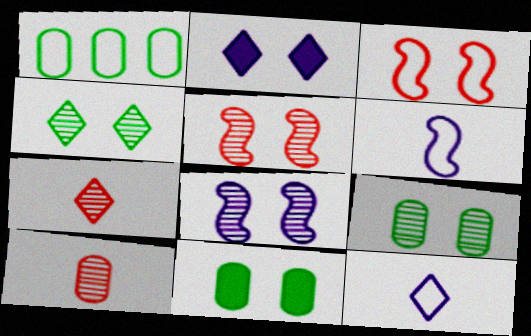[[1, 3, 12], 
[2, 3, 9]]